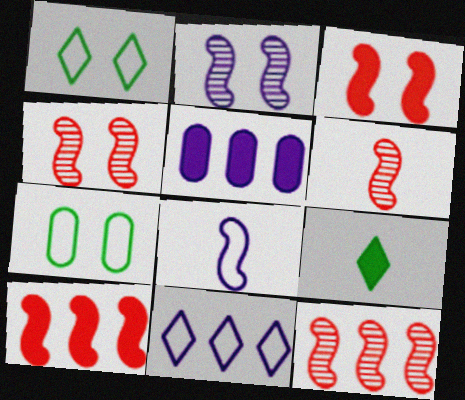[[1, 5, 6], 
[3, 5, 9], 
[4, 6, 12]]